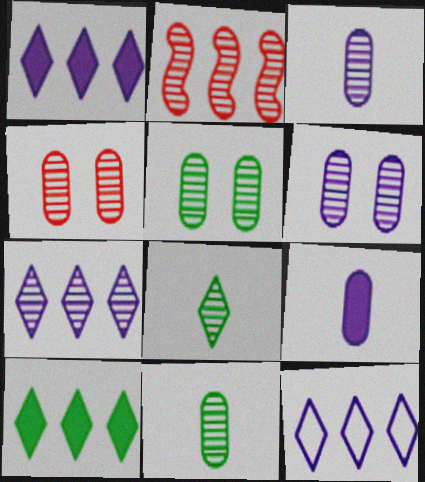[[1, 7, 12], 
[2, 6, 8], 
[4, 5, 6]]